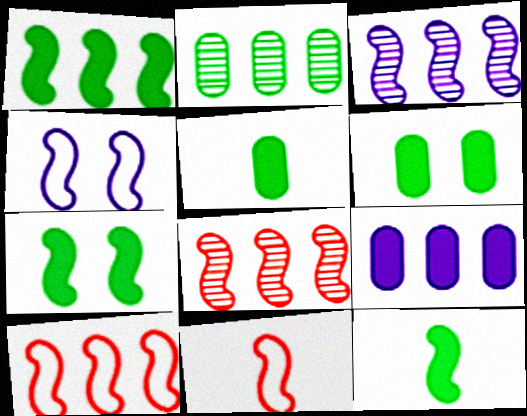[[1, 3, 10], 
[1, 7, 12], 
[3, 7, 11], 
[4, 8, 12]]